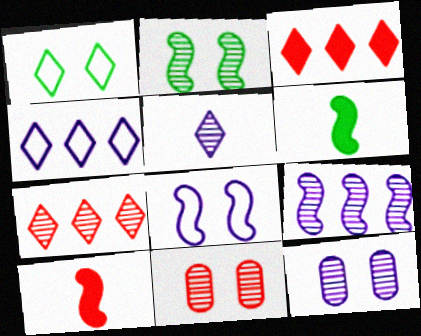[[1, 3, 5], 
[4, 6, 11], 
[5, 9, 12]]